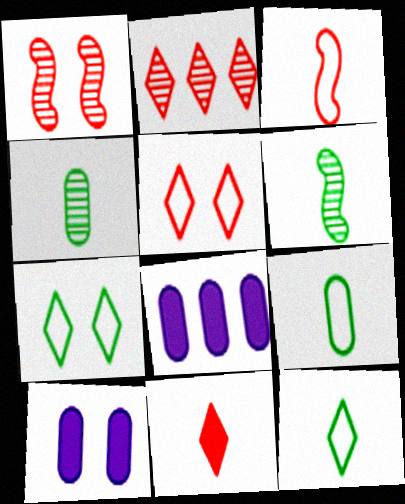[[1, 7, 10], 
[1, 8, 12], 
[2, 5, 11], 
[5, 6, 8]]